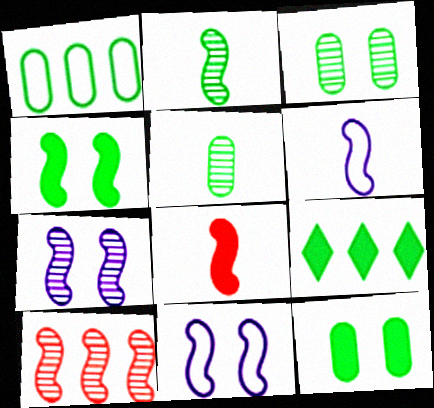[[1, 5, 12], 
[2, 6, 8], 
[2, 7, 10], 
[4, 6, 10]]